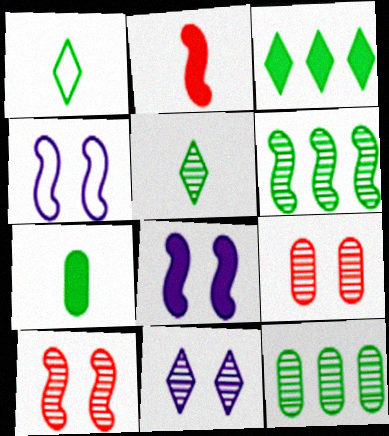[[2, 4, 6]]